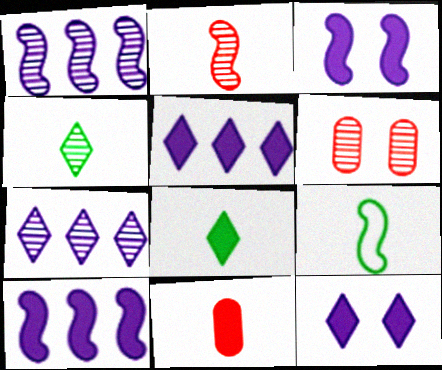[[1, 4, 6], 
[5, 6, 9]]